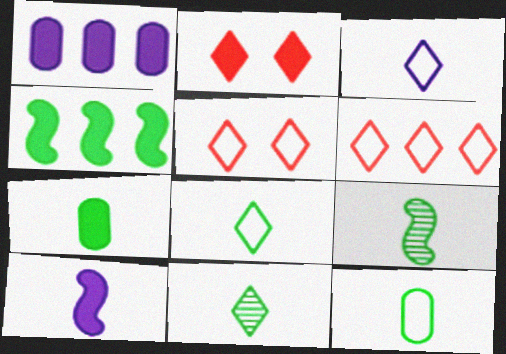[[1, 5, 9], 
[7, 8, 9]]